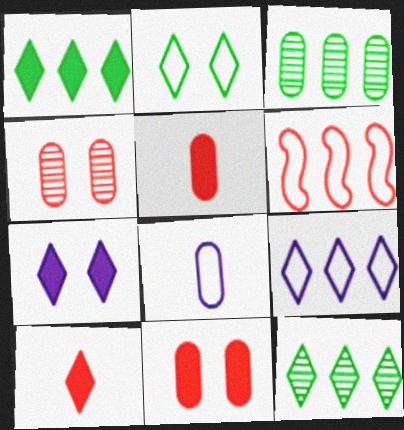[[1, 7, 10], 
[2, 6, 8], 
[3, 8, 11], 
[4, 6, 10]]